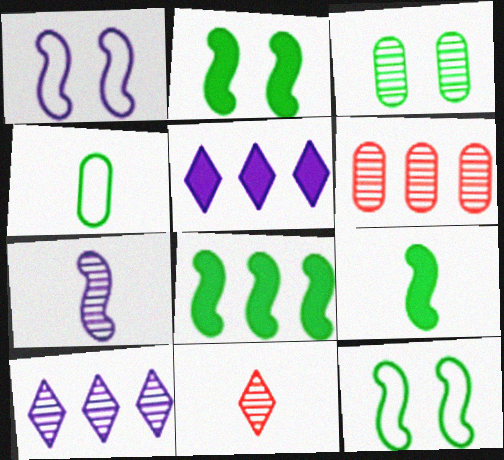[[2, 8, 9]]